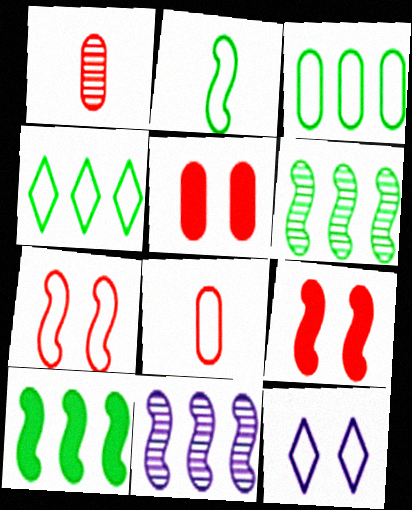[[1, 10, 12], 
[2, 9, 11]]